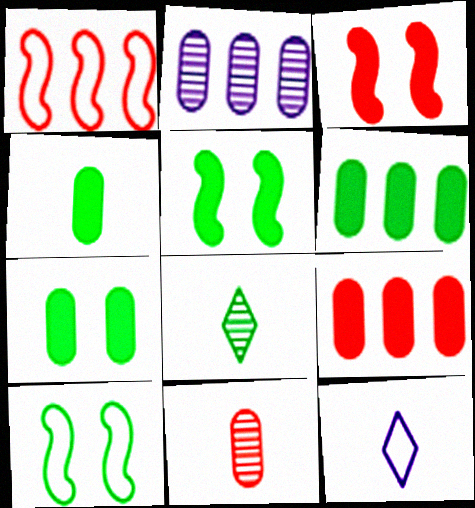[[4, 6, 7], 
[6, 8, 10]]